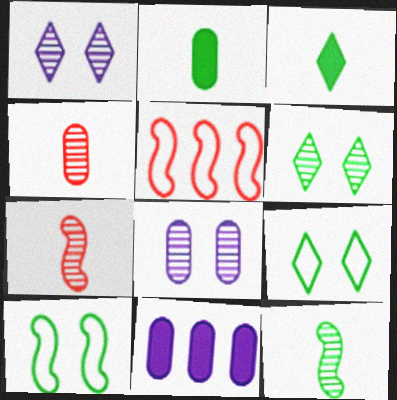[[1, 2, 5], 
[3, 5, 8], 
[7, 9, 11]]